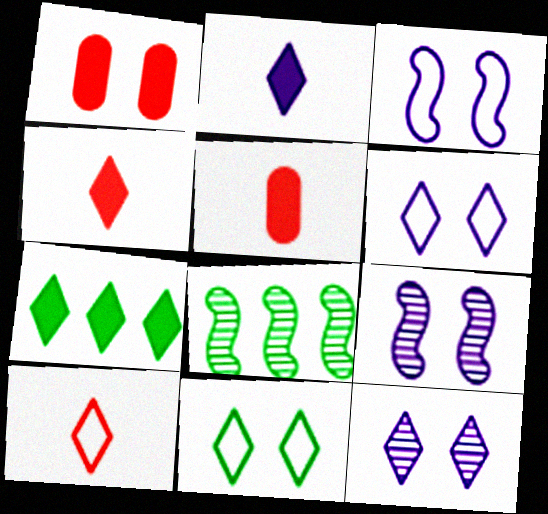[[1, 9, 11], 
[5, 6, 8], 
[7, 10, 12]]